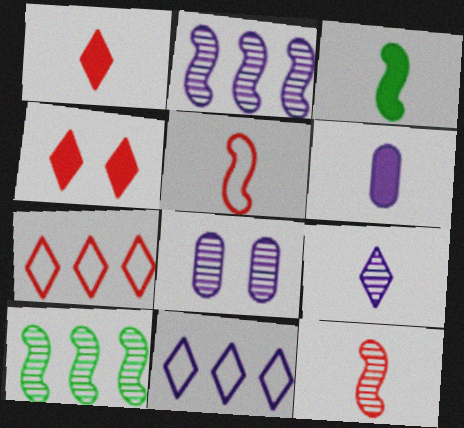[[1, 3, 6], 
[2, 8, 9], 
[3, 7, 8]]